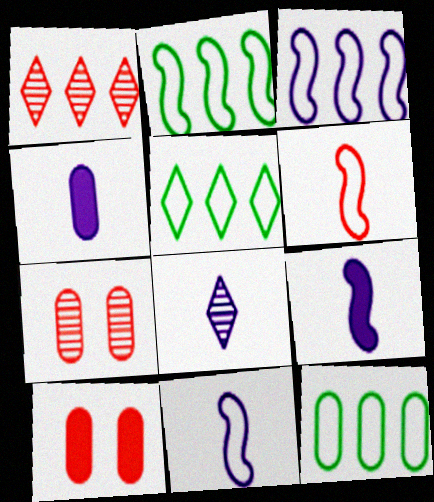[[1, 6, 10], 
[2, 5, 12], 
[2, 8, 10], 
[4, 7, 12], 
[4, 8, 11], 
[5, 7, 9]]